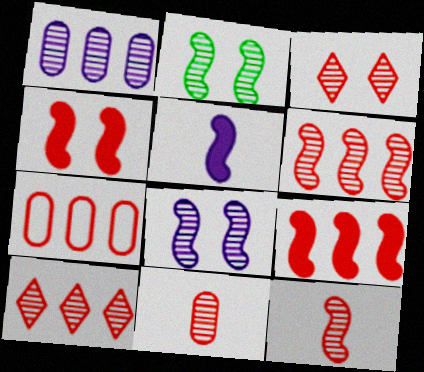[[3, 6, 11], 
[7, 9, 10]]